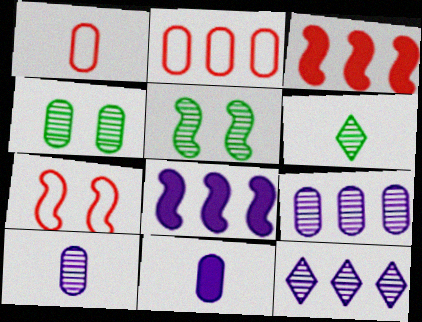[[2, 4, 11]]